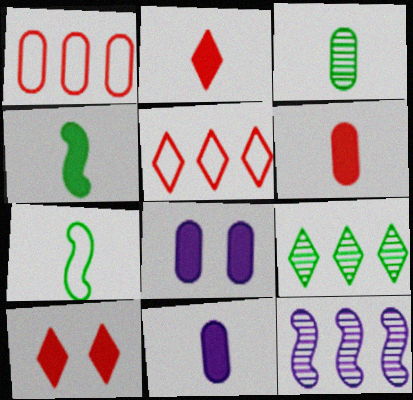[[1, 3, 8], 
[2, 4, 11]]